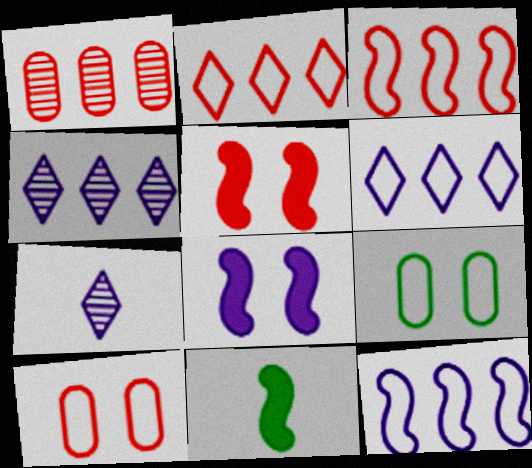[[4, 10, 11]]